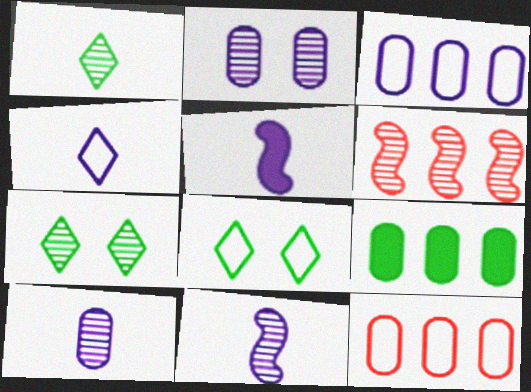[[1, 2, 6], 
[4, 5, 10], 
[5, 7, 12], 
[6, 7, 10]]